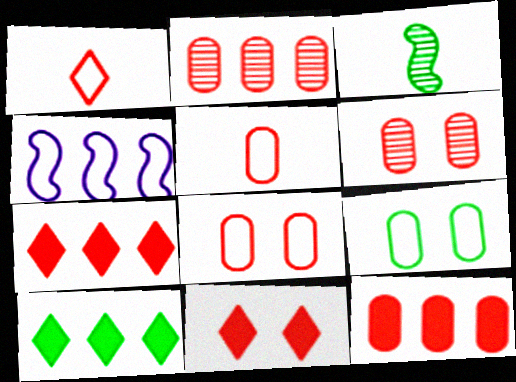[[1, 4, 9], 
[2, 4, 10], 
[3, 9, 10], 
[5, 6, 12]]